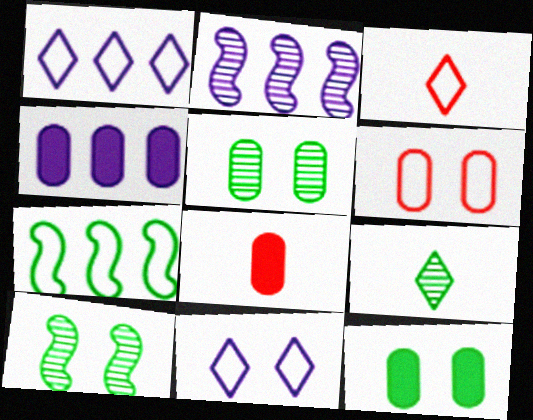[[1, 2, 4], 
[1, 8, 10], 
[2, 3, 12], 
[3, 4, 10], 
[4, 8, 12], 
[7, 9, 12]]